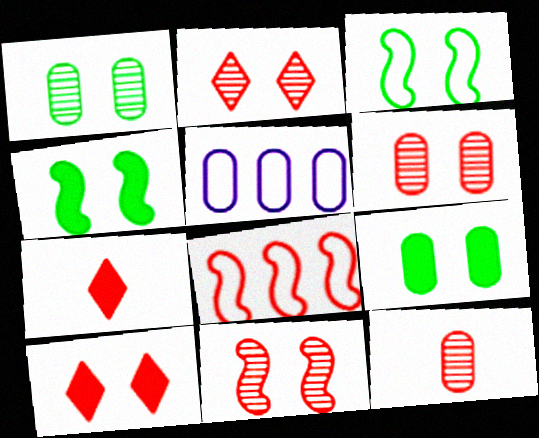[[2, 6, 11], 
[5, 9, 12], 
[6, 7, 8], 
[8, 10, 12]]